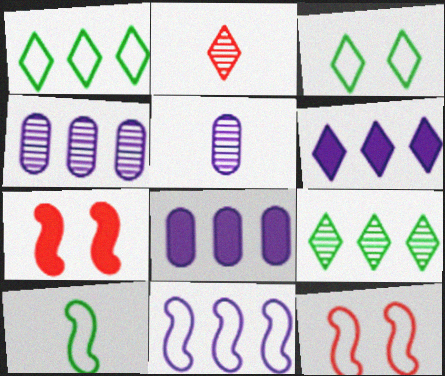[[1, 5, 7], 
[2, 3, 6], 
[4, 6, 11], 
[10, 11, 12]]